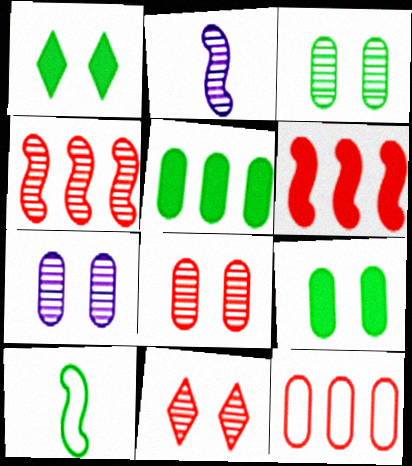[[1, 2, 12], 
[3, 7, 8]]